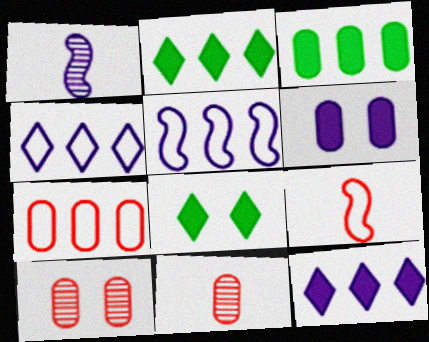[[1, 4, 6], 
[1, 7, 8], 
[5, 8, 11]]